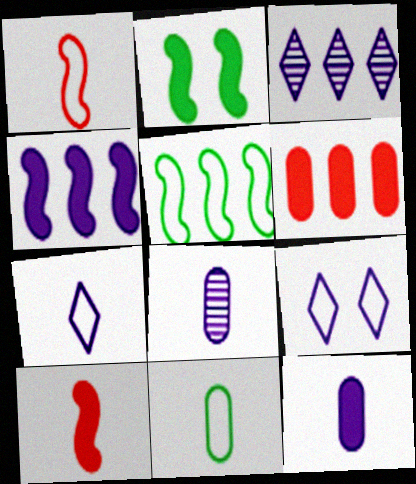[[1, 7, 11], 
[2, 4, 10], 
[3, 5, 6], 
[4, 8, 9]]